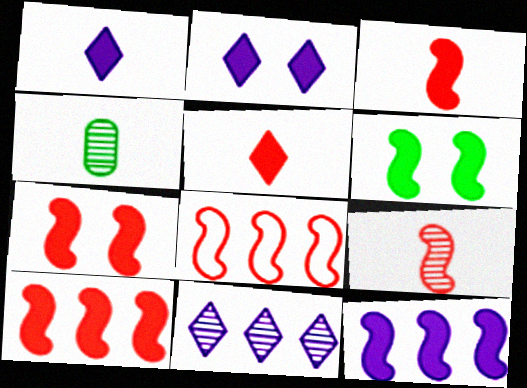[[2, 4, 8], 
[3, 6, 12], 
[3, 7, 10], 
[7, 8, 9]]